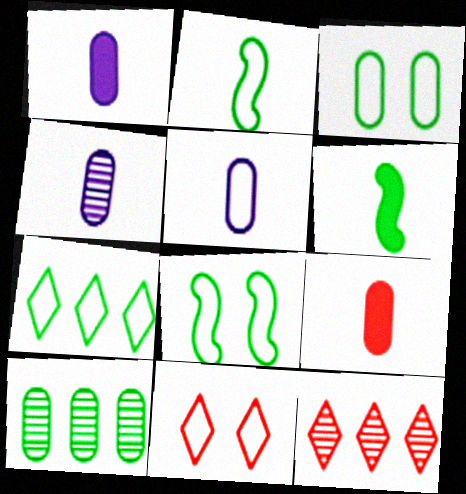[[1, 4, 5], 
[1, 8, 12], 
[2, 3, 7]]